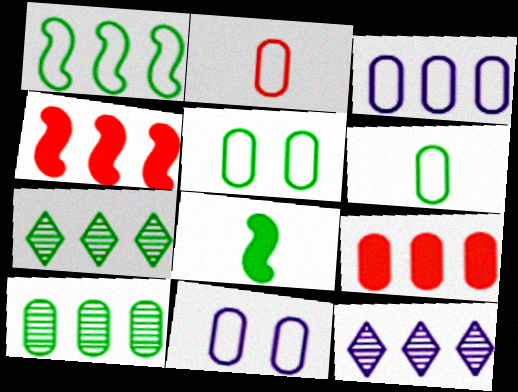[[1, 9, 12], 
[2, 3, 5], 
[3, 4, 7], 
[3, 9, 10], 
[5, 7, 8]]